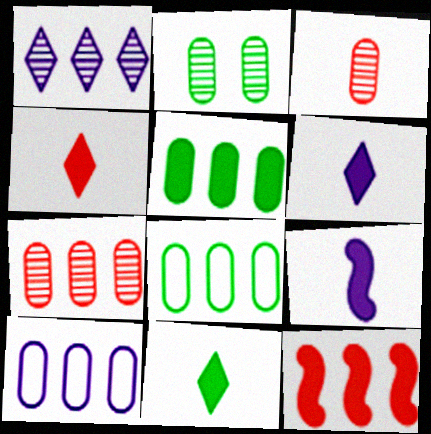[[1, 8, 12], 
[4, 6, 11], 
[5, 7, 10]]